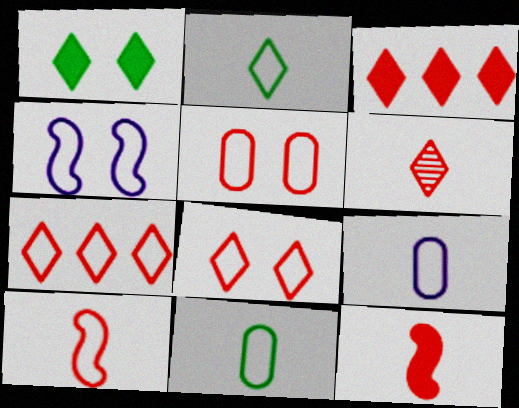[[2, 9, 10], 
[3, 6, 8], 
[4, 7, 11], 
[5, 7, 10]]